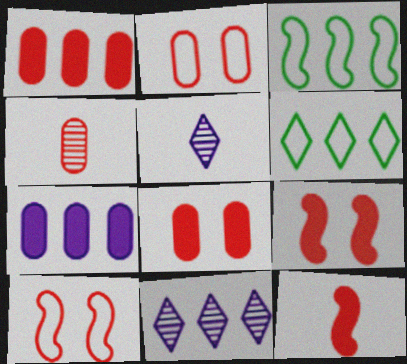[[1, 2, 4], 
[1, 3, 11], 
[3, 5, 8]]